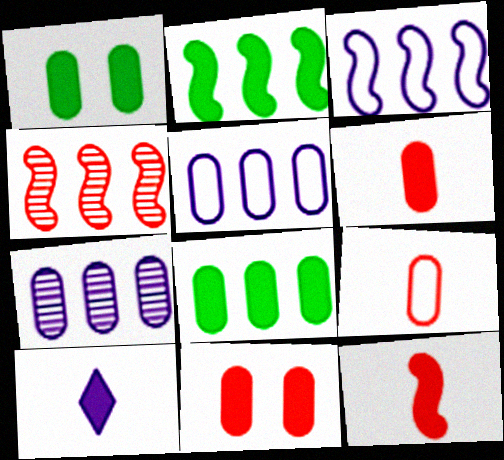[[1, 7, 9], 
[2, 3, 4], 
[2, 10, 11]]